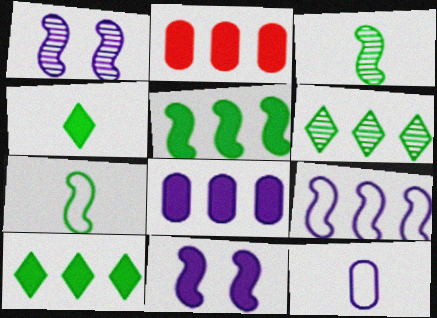[[2, 4, 11], 
[2, 6, 9]]